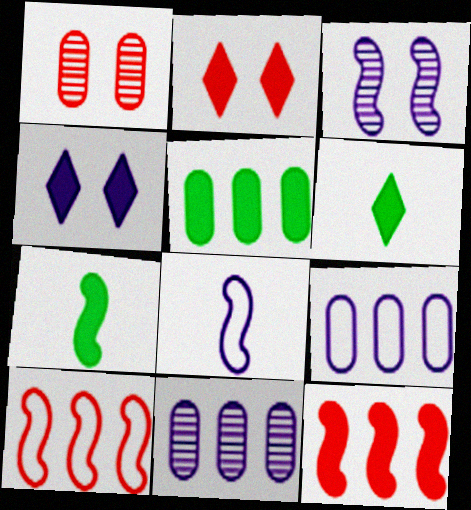[[3, 7, 10], 
[4, 8, 11]]